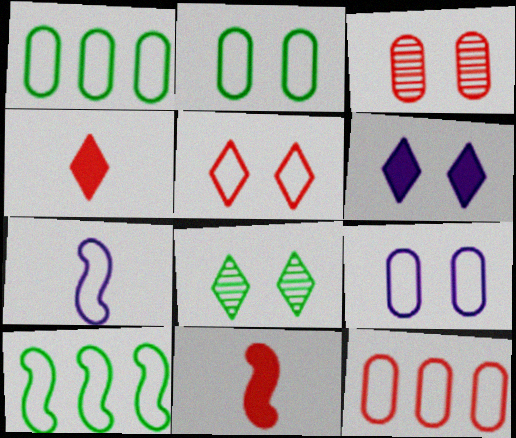[[1, 5, 7], 
[5, 6, 8]]